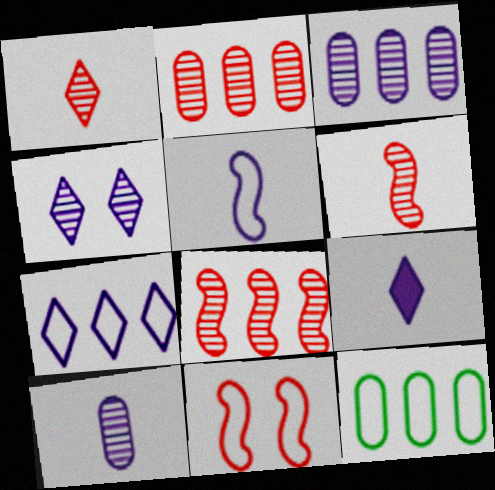[[4, 7, 9], 
[5, 9, 10]]